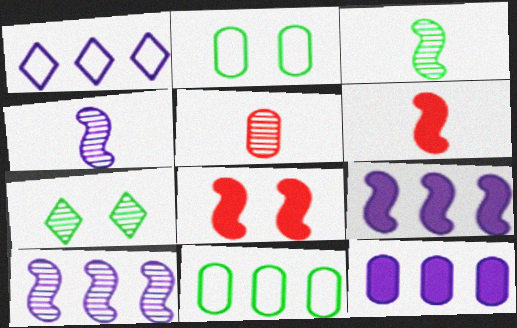[[1, 10, 12], 
[2, 5, 12], 
[5, 7, 10]]